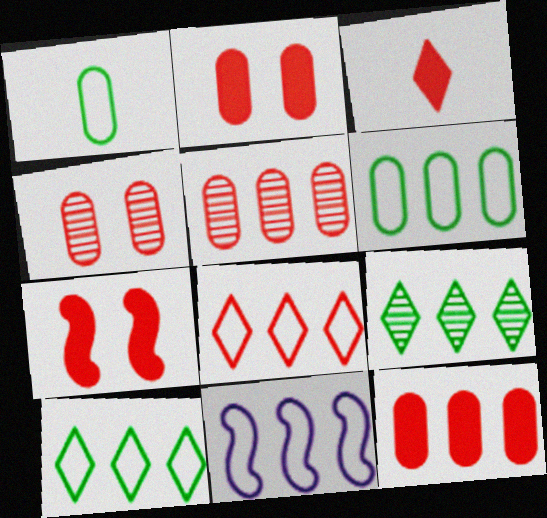[[3, 7, 12], 
[6, 8, 11], 
[9, 11, 12]]